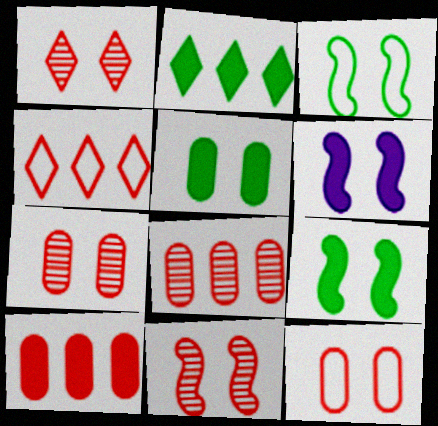[[1, 7, 11], 
[3, 6, 11]]